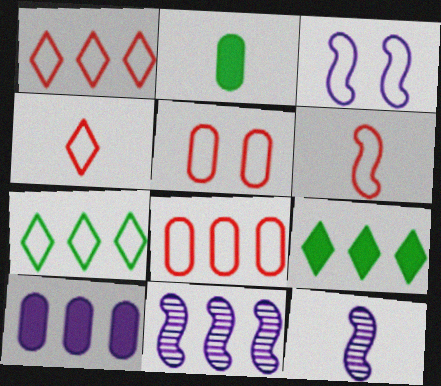[[1, 5, 6], 
[2, 4, 12], 
[5, 9, 12], 
[8, 9, 11]]